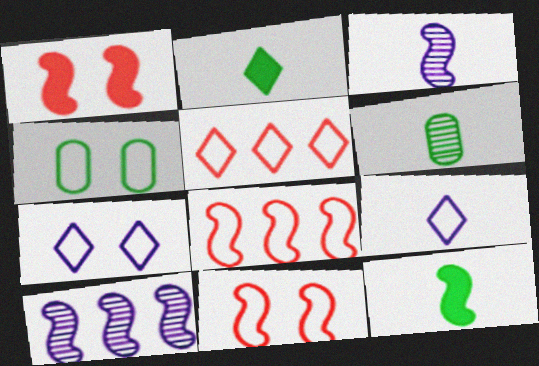[[4, 7, 11], 
[4, 8, 9], 
[10, 11, 12]]